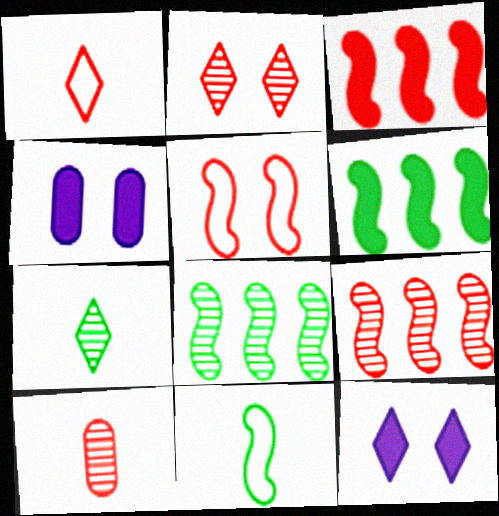[[1, 4, 8], 
[2, 9, 10]]